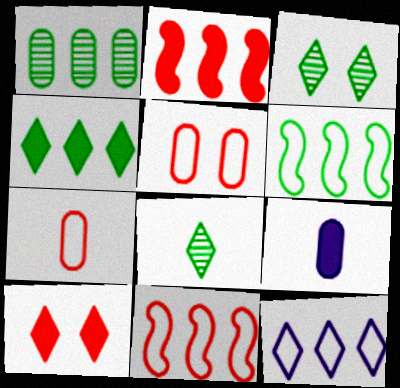[[1, 2, 12], 
[1, 4, 6], 
[1, 5, 9], 
[3, 9, 11], 
[8, 10, 12]]